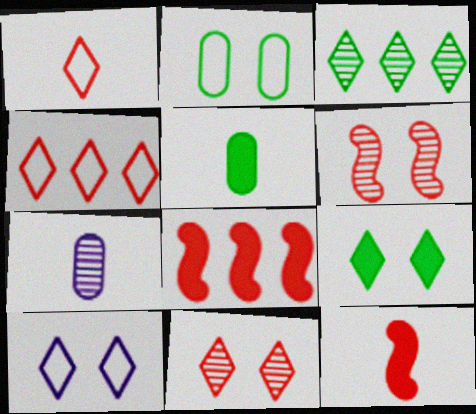[[3, 6, 7], 
[9, 10, 11]]